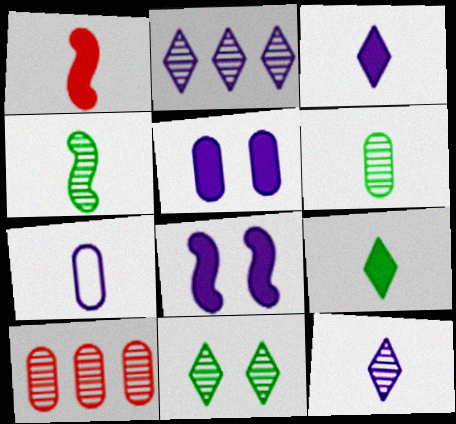[[2, 7, 8]]